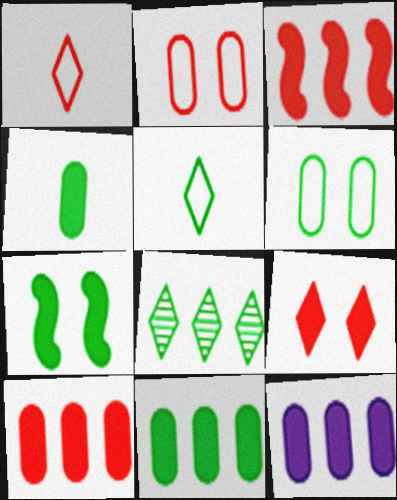[[10, 11, 12]]